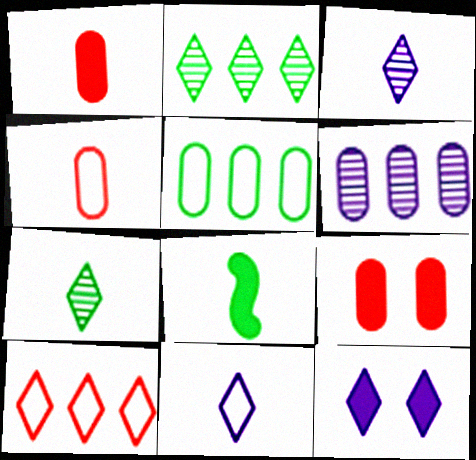[[3, 4, 8], 
[7, 10, 12]]